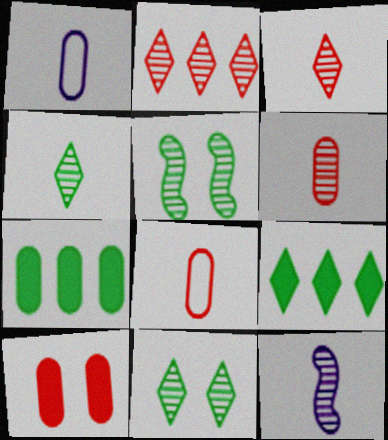[[4, 6, 12]]